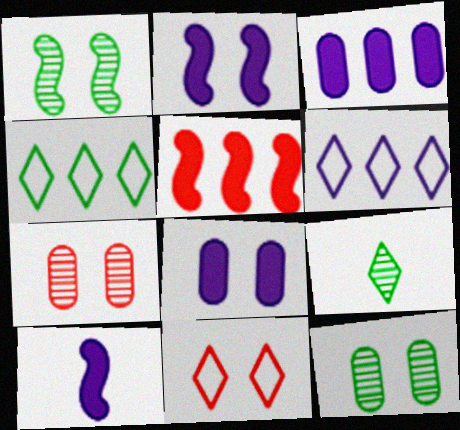[[1, 8, 11], 
[2, 11, 12], 
[4, 7, 10]]